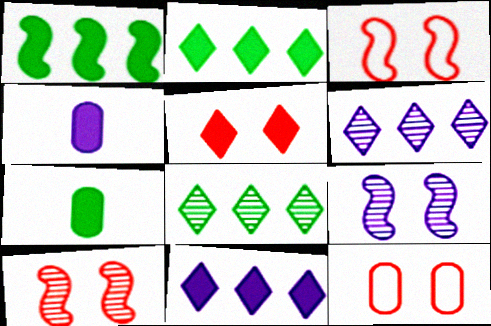[[1, 4, 5], 
[3, 4, 8], 
[3, 6, 7], 
[5, 10, 12]]